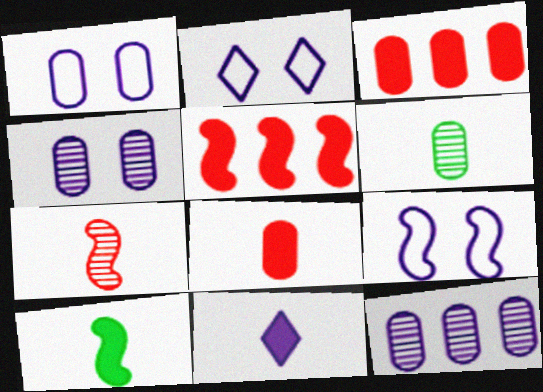[[1, 2, 9], 
[1, 3, 6], 
[2, 5, 6], 
[8, 10, 11], 
[9, 11, 12]]